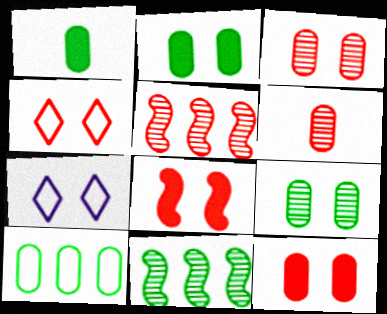[[1, 5, 7], 
[1, 9, 10], 
[3, 4, 8], 
[7, 8, 9]]